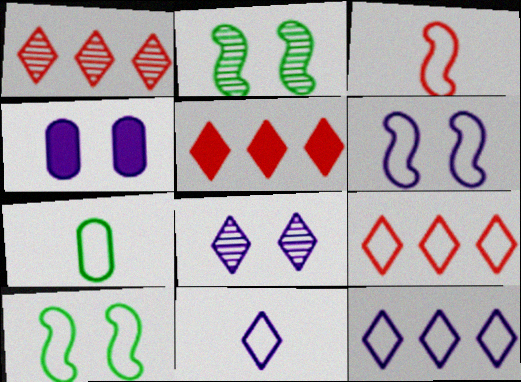[[1, 5, 9], 
[3, 7, 11], 
[4, 6, 8], 
[6, 7, 9]]